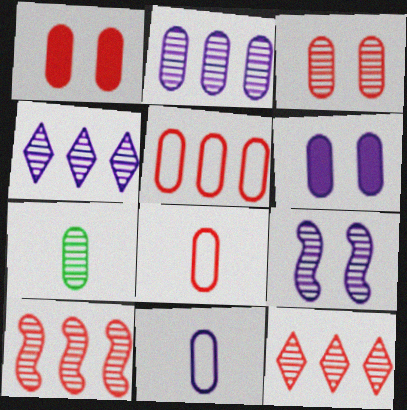[[2, 3, 7], 
[2, 6, 11], 
[5, 6, 7], 
[7, 9, 12]]